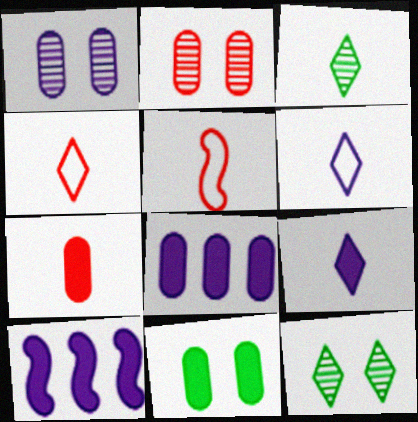[[1, 6, 10], 
[3, 4, 9], 
[5, 8, 12], 
[7, 8, 11]]